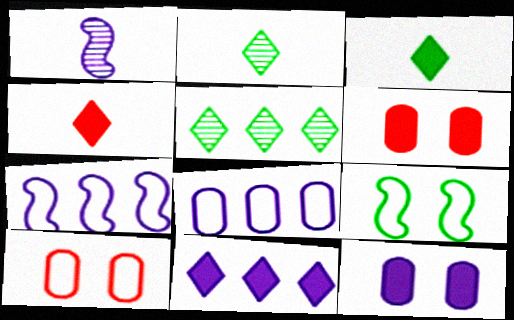[[2, 6, 7]]